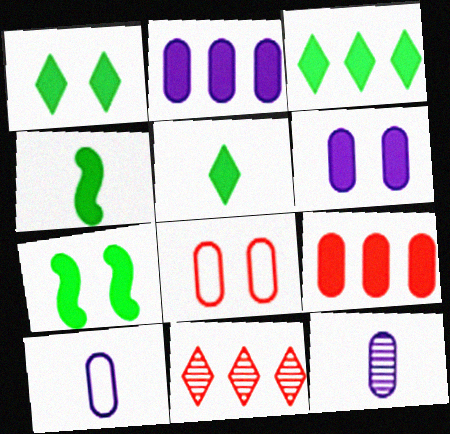[[1, 3, 5], 
[7, 10, 11]]